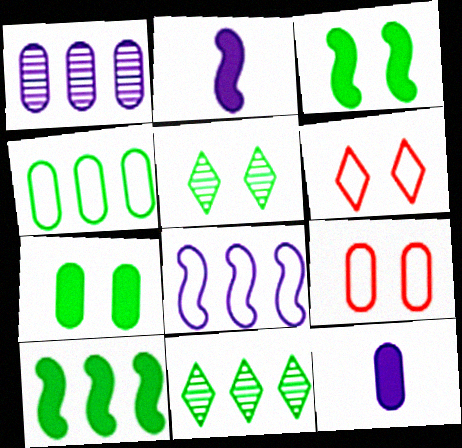[[2, 9, 11], 
[4, 10, 11]]